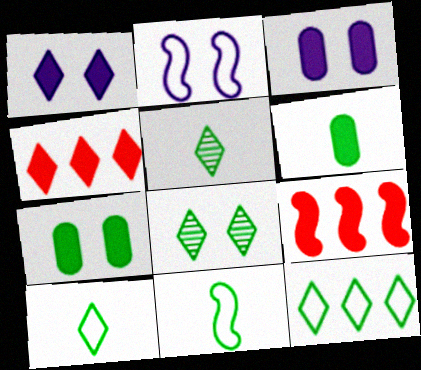[[1, 6, 9], 
[5, 6, 11]]